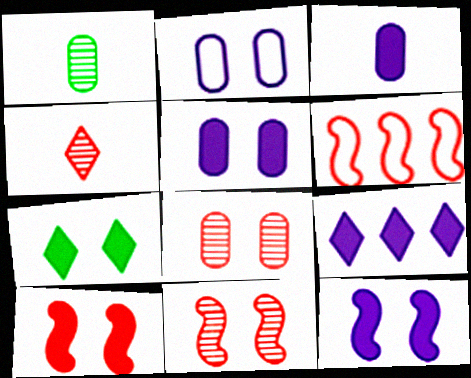[[2, 7, 11], 
[3, 9, 12], 
[5, 7, 10]]